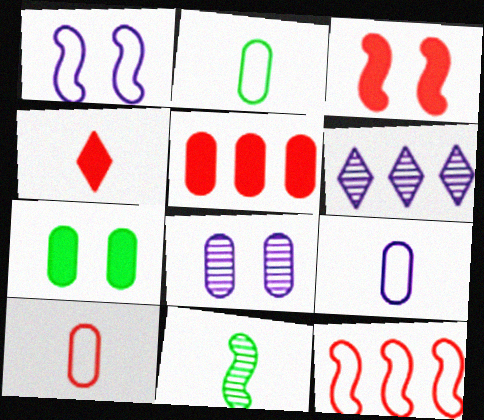[[2, 3, 6], 
[2, 5, 8], 
[2, 9, 10], 
[3, 4, 5], 
[4, 9, 11]]